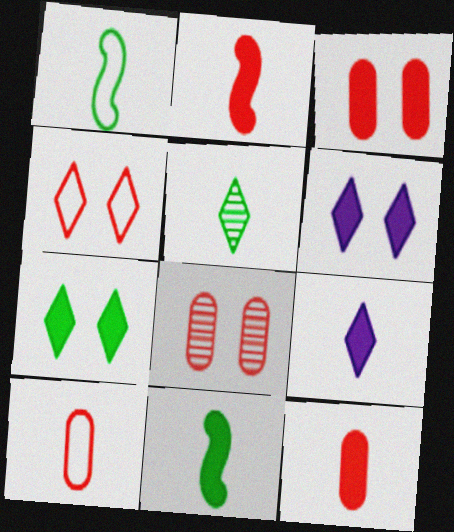[[9, 11, 12]]